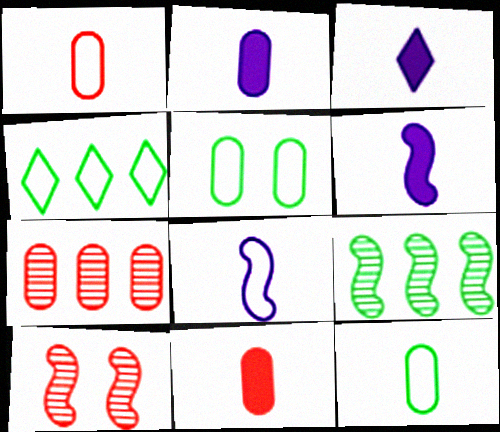[[2, 3, 6], 
[2, 4, 10], 
[2, 5, 7]]